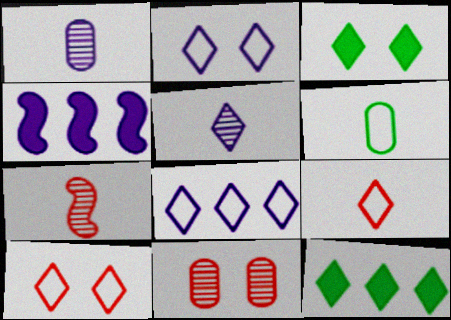[[1, 2, 4], 
[5, 10, 12]]